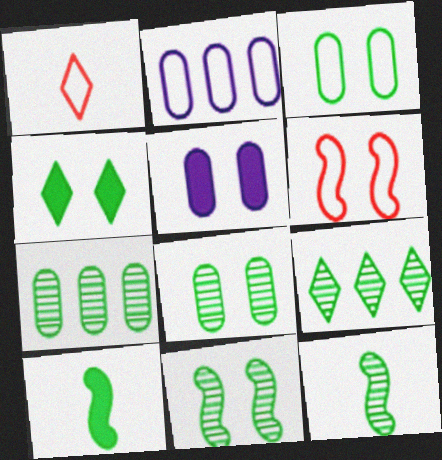[[3, 4, 11], 
[3, 9, 10], 
[8, 9, 12]]